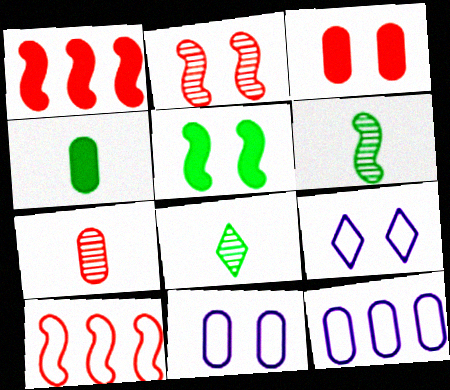[[1, 8, 11]]